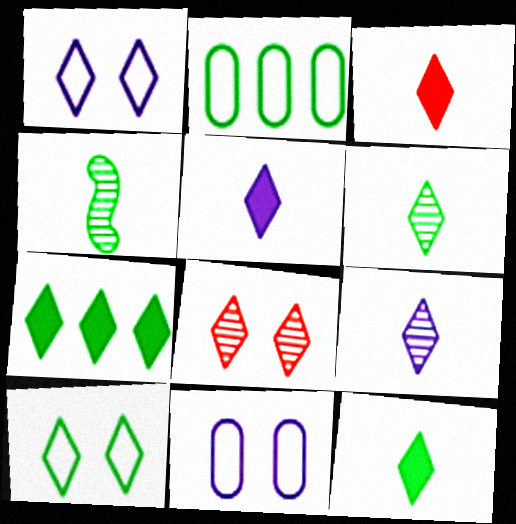[[3, 5, 12], 
[6, 7, 10]]